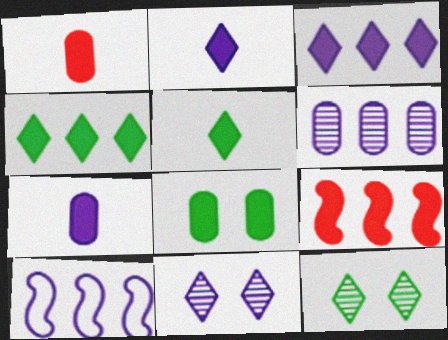[[1, 10, 12], 
[2, 8, 9], 
[3, 6, 10], 
[7, 10, 11]]